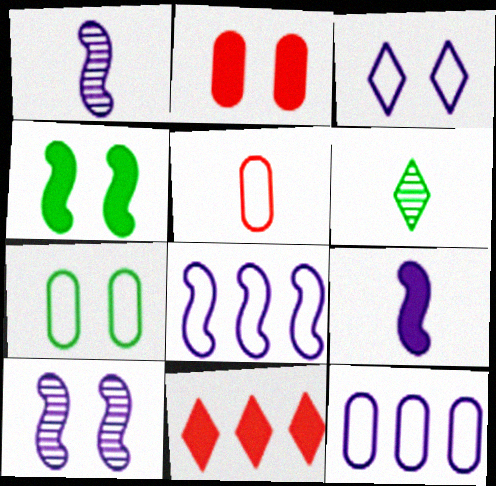[[1, 7, 11], 
[2, 6, 8], 
[3, 6, 11], 
[5, 6, 9], 
[5, 7, 12], 
[8, 9, 10]]